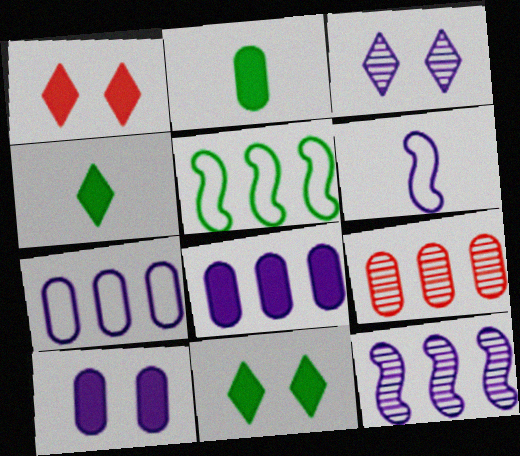[[3, 6, 8], 
[6, 9, 11]]